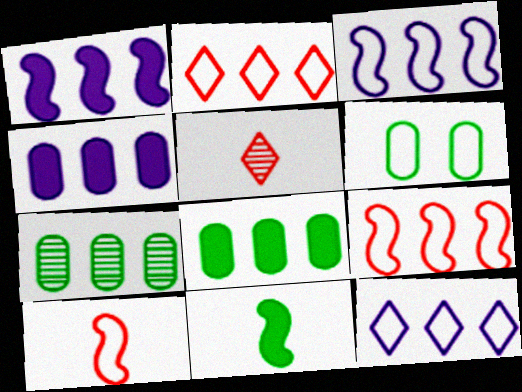[[1, 2, 7], 
[1, 5, 6], 
[6, 10, 12]]